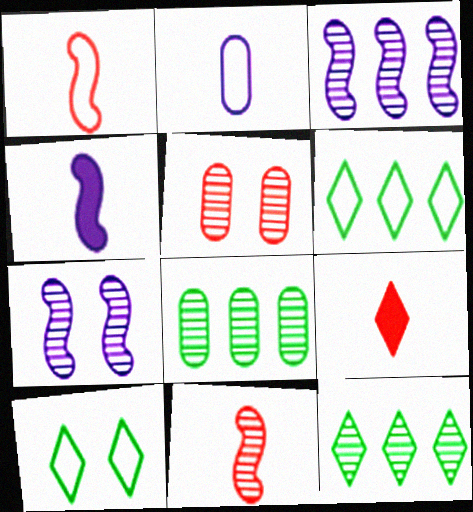[[4, 5, 6]]